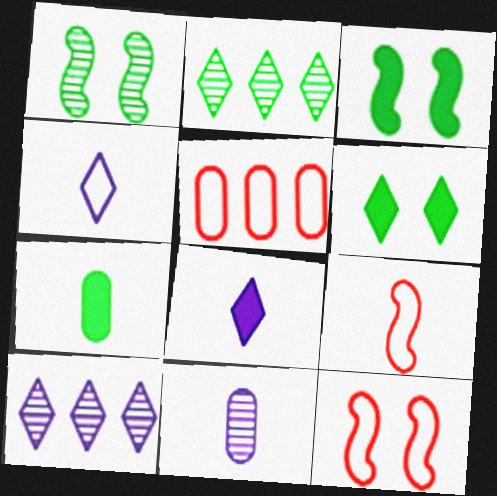[[1, 5, 8], 
[7, 10, 12]]